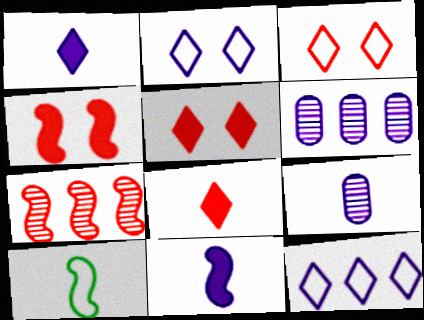[[2, 6, 11], 
[5, 6, 10], 
[8, 9, 10]]